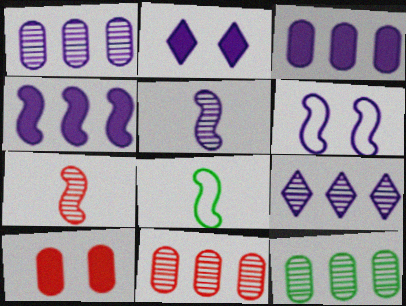[[1, 11, 12], 
[2, 8, 11], 
[4, 5, 6], 
[8, 9, 10]]